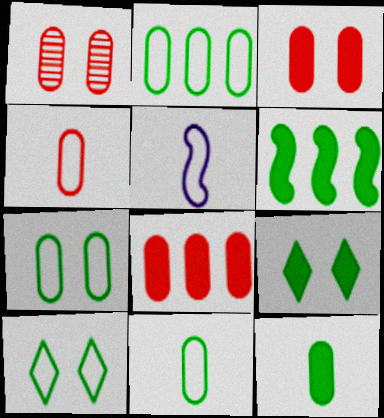[[1, 4, 8], 
[2, 7, 11], 
[6, 9, 12]]